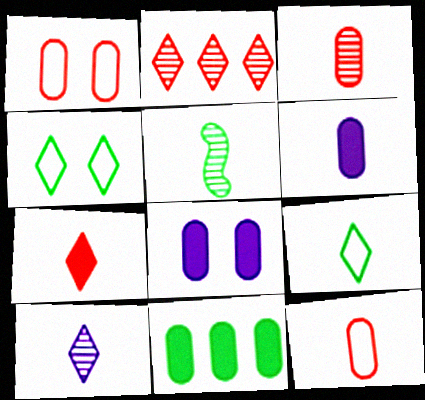[[3, 5, 10], 
[4, 5, 11], 
[7, 9, 10]]